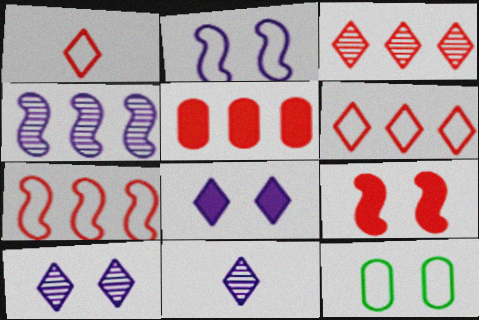[[3, 5, 7], 
[9, 10, 12]]